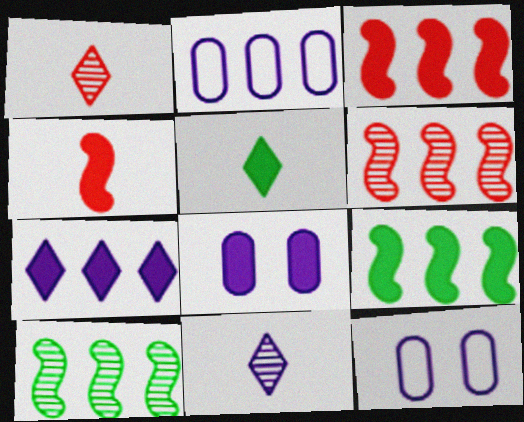[[1, 9, 12], 
[3, 5, 8], 
[5, 6, 12]]